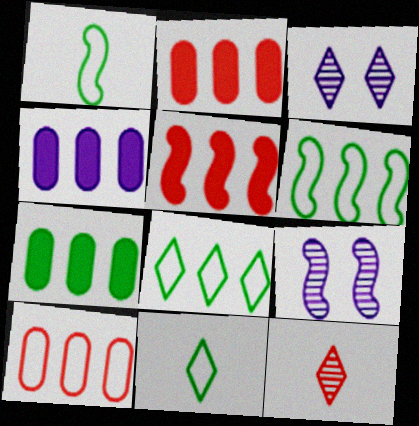[[1, 2, 3], 
[1, 5, 9], 
[2, 4, 7], 
[2, 9, 11]]